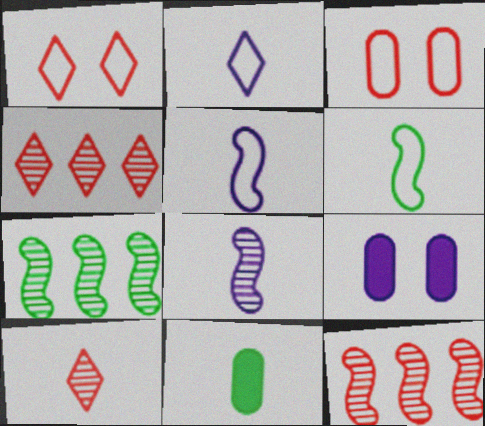[[4, 6, 9], 
[5, 10, 11]]